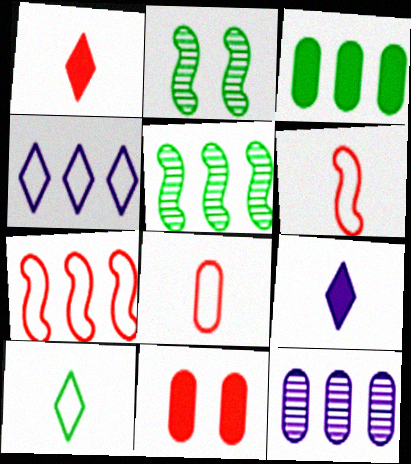[[2, 3, 10]]